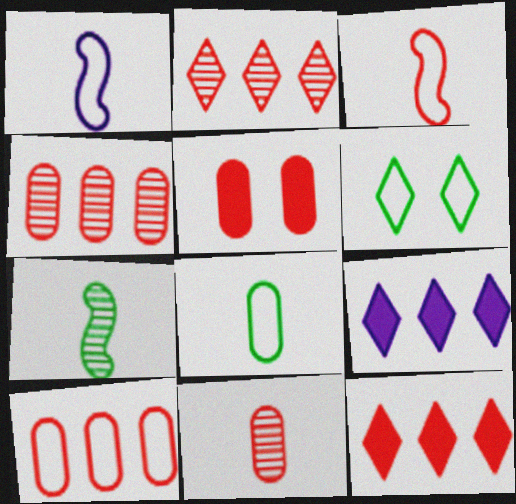[[1, 6, 10], 
[2, 3, 5], 
[5, 10, 11]]